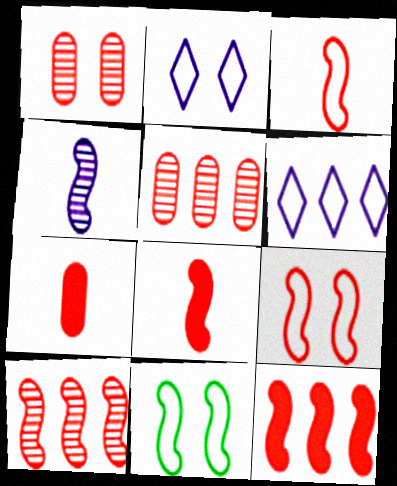[[4, 11, 12], 
[8, 9, 10]]